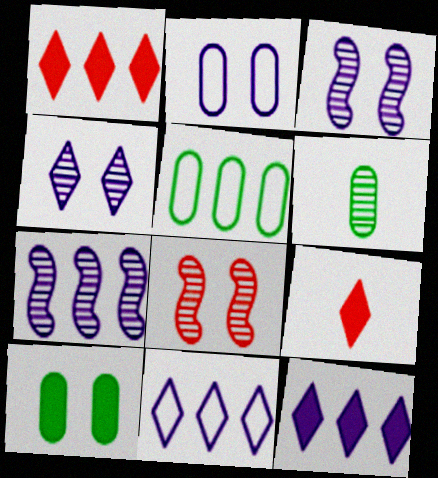[[1, 5, 7], 
[3, 5, 9], 
[5, 6, 10]]